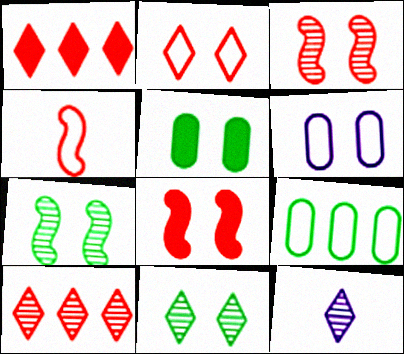[[6, 8, 11], 
[8, 9, 12], 
[10, 11, 12]]